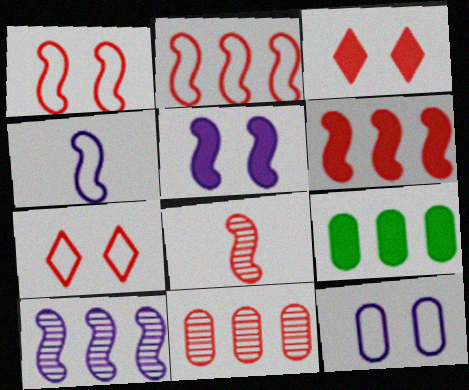[[1, 6, 8], 
[4, 5, 10]]